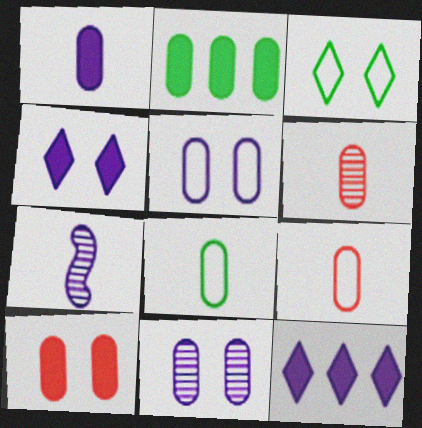[[1, 2, 10], 
[1, 6, 8], 
[2, 5, 6], 
[2, 9, 11], 
[5, 7, 12]]